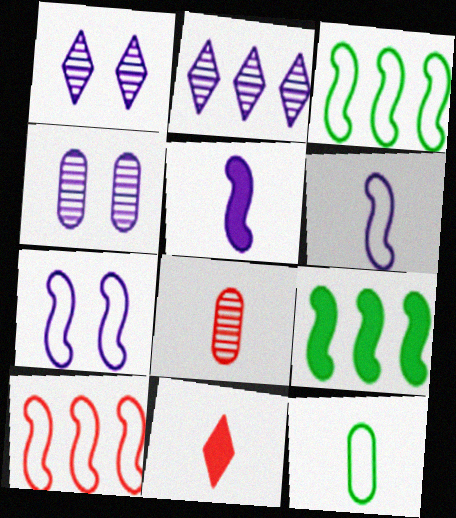[[3, 4, 11]]